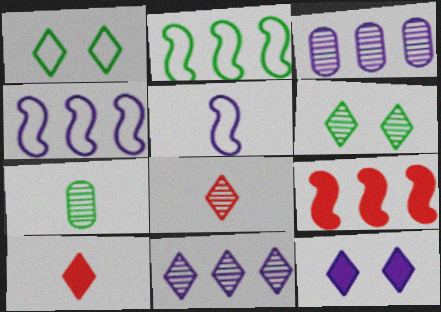[[1, 10, 11], 
[3, 5, 12], 
[5, 7, 10], 
[6, 8, 11]]